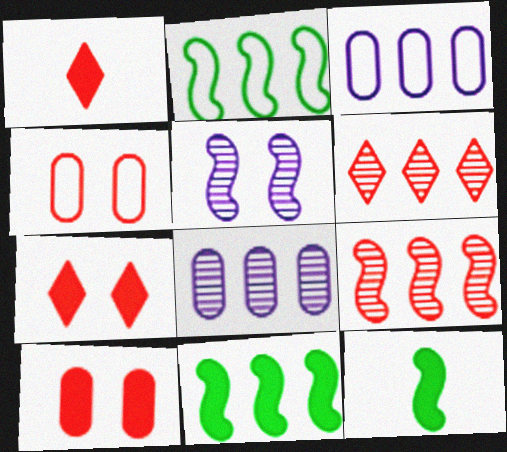[[1, 4, 9], 
[3, 6, 11]]